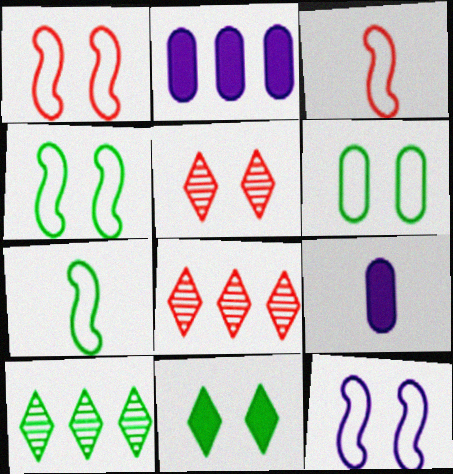[[1, 4, 12], 
[1, 9, 10], 
[2, 5, 7], 
[4, 8, 9]]